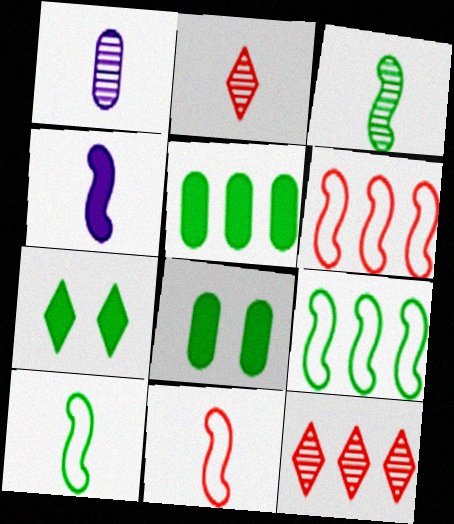[[1, 2, 3], 
[1, 6, 7], 
[3, 4, 11]]